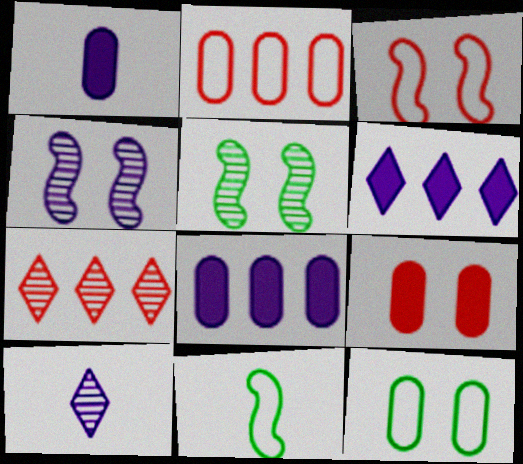[]